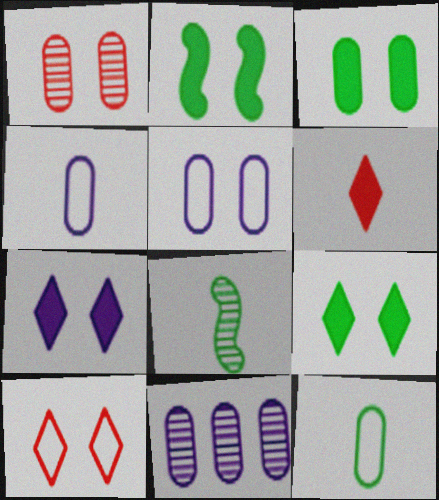[[1, 3, 5], 
[2, 3, 9], 
[4, 6, 8]]